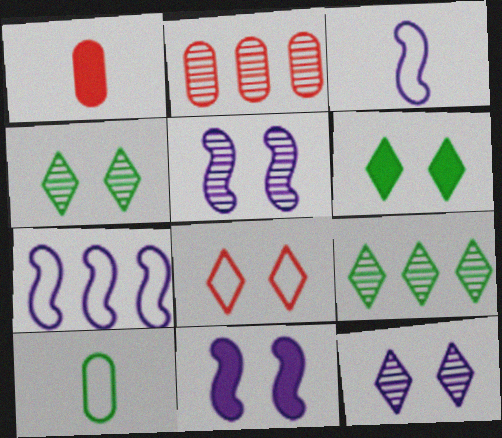[[1, 4, 7], 
[2, 3, 6], 
[6, 8, 12], 
[7, 8, 10]]